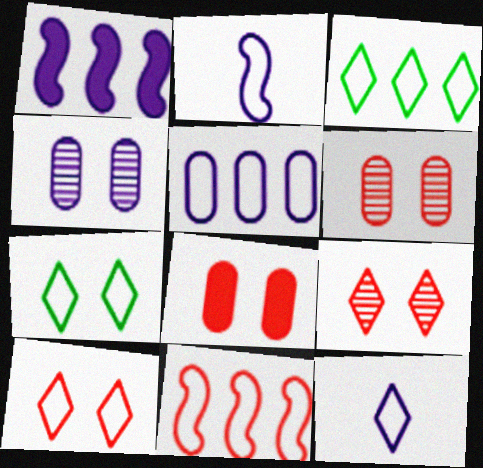[[1, 4, 12], 
[3, 5, 11], 
[3, 10, 12]]